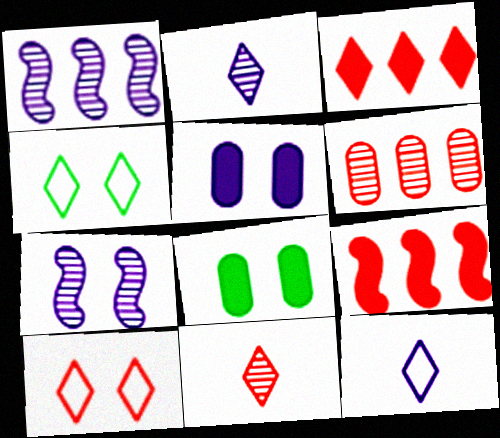[[1, 5, 12], 
[2, 3, 4], 
[3, 10, 11], 
[7, 8, 10]]